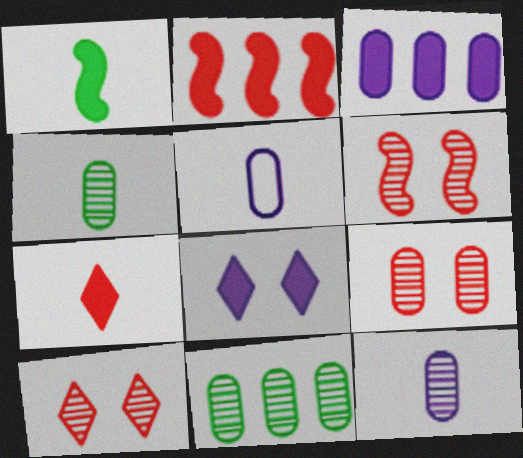[[6, 9, 10], 
[9, 11, 12]]